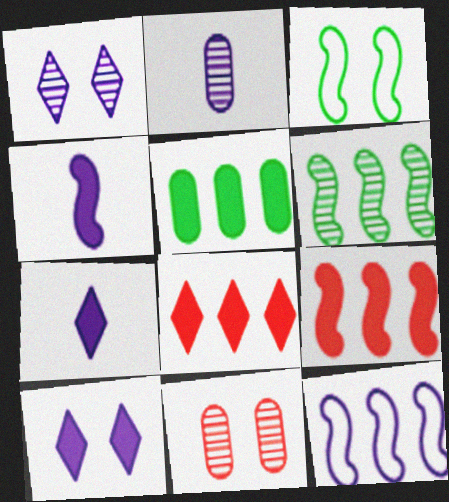[[2, 3, 8], 
[2, 10, 12], 
[3, 10, 11], 
[6, 9, 12]]